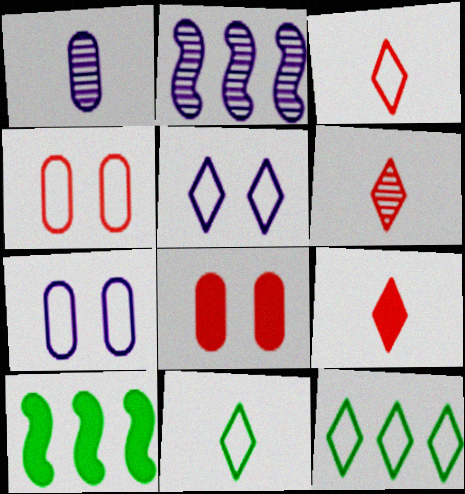[[2, 8, 11], 
[3, 5, 12], 
[3, 6, 9], 
[6, 7, 10]]